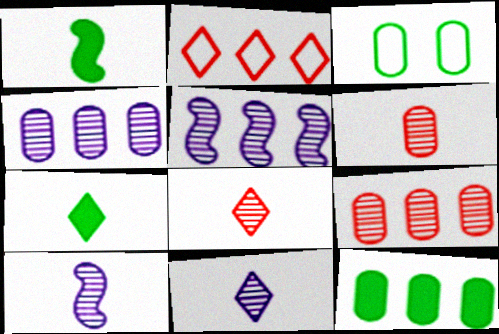[[2, 5, 12]]